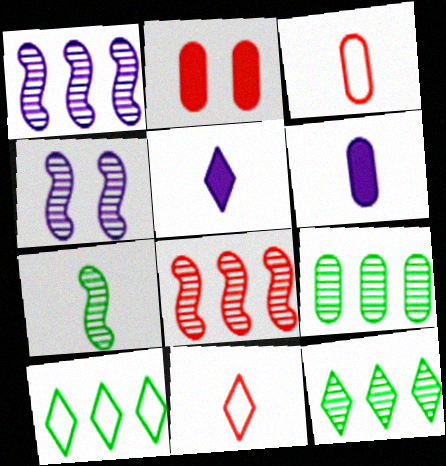[[2, 8, 11], 
[3, 5, 7], 
[4, 7, 8], 
[6, 7, 11]]